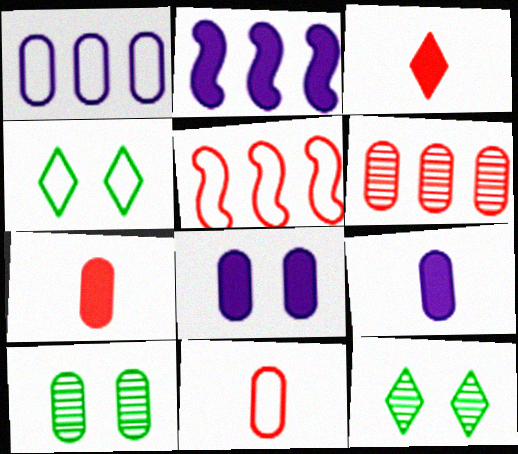[[1, 7, 10], 
[2, 11, 12], 
[5, 9, 12]]